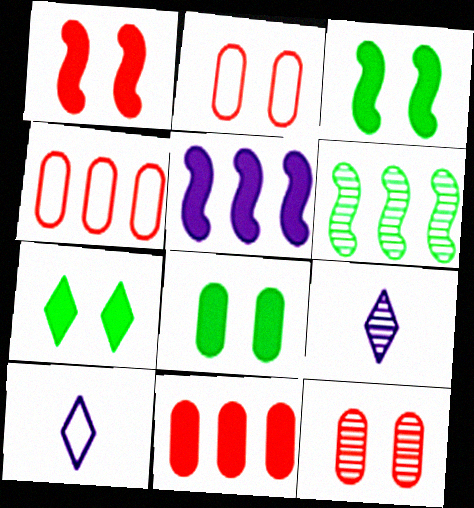[[3, 4, 9], 
[3, 7, 8], 
[6, 9, 12]]